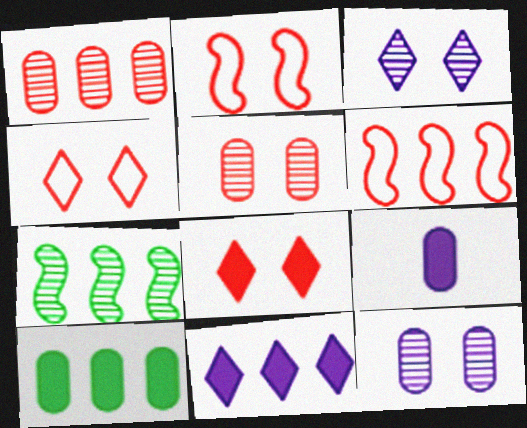[[2, 5, 8], 
[4, 7, 9]]